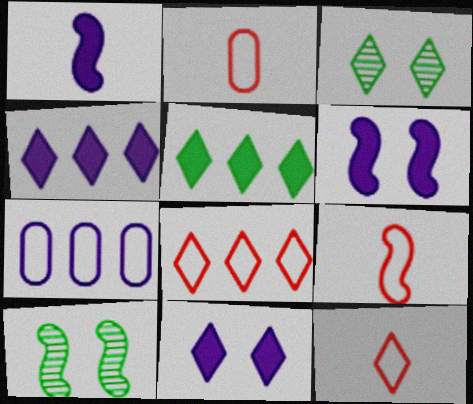[[2, 4, 10], 
[2, 9, 12], 
[3, 4, 12]]